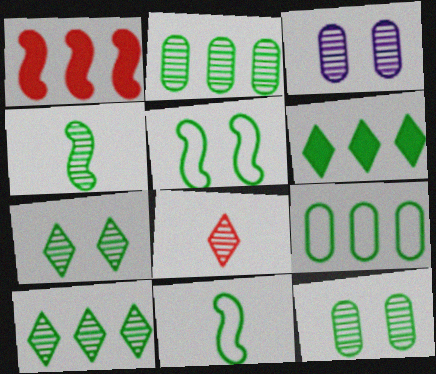[[2, 4, 7], 
[4, 10, 12], 
[6, 11, 12]]